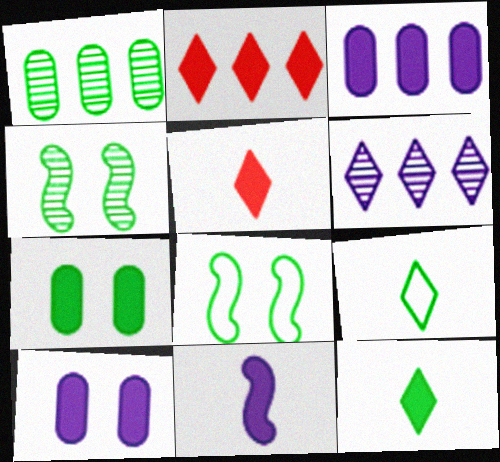[[1, 8, 12], 
[2, 7, 11]]